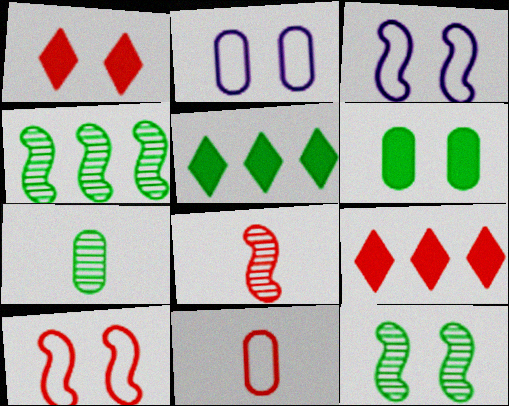[[1, 2, 12], 
[2, 5, 8], 
[3, 7, 9]]